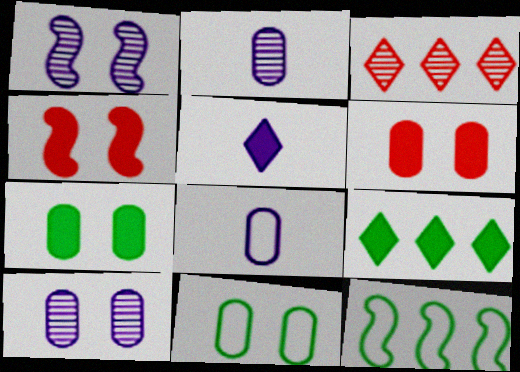[[6, 10, 11]]